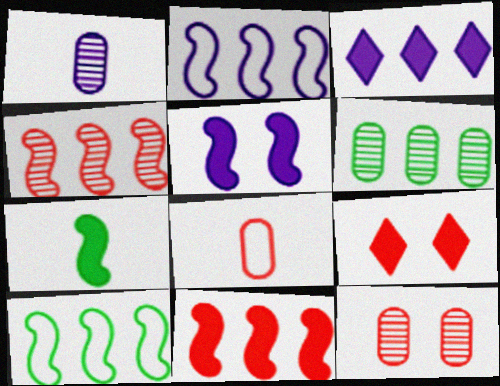[[1, 6, 12], 
[1, 9, 10], 
[4, 8, 9], 
[5, 7, 11]]